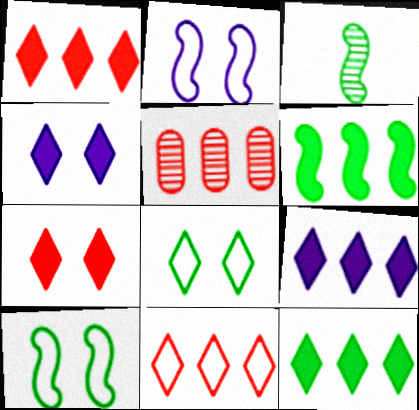[[1, 9, 12], 
[3, 6, 10]]